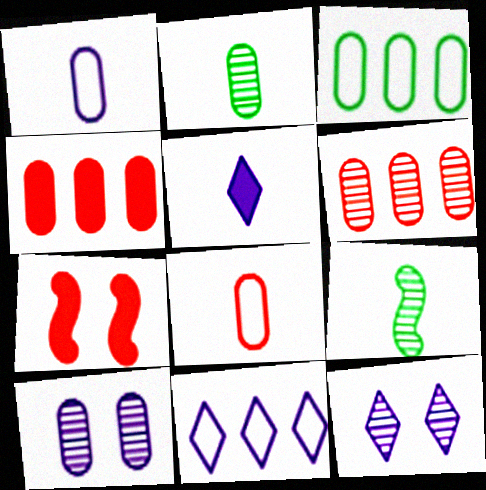[[2, 6, 10], 
[2, 7, 11], 
[5, 8, 9], 
[5, 11, 12], 
[6, 9, 12]]